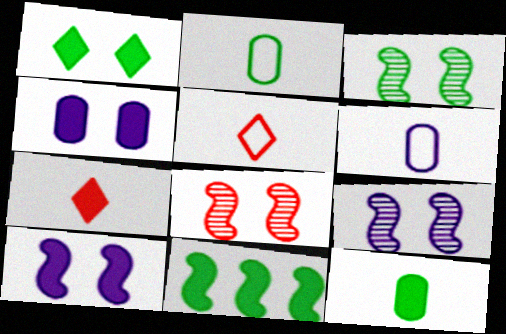[[1, 11, 12], 
[3, 8, 9], 
[4, 7, 11]]